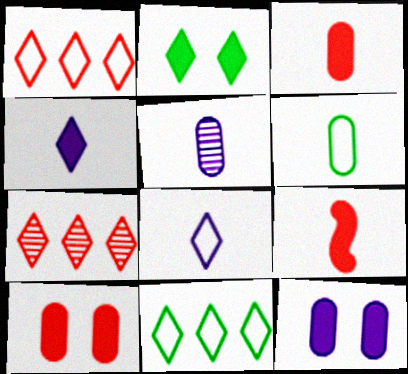[[2, 7, 8], 
[3, 5, 6]]